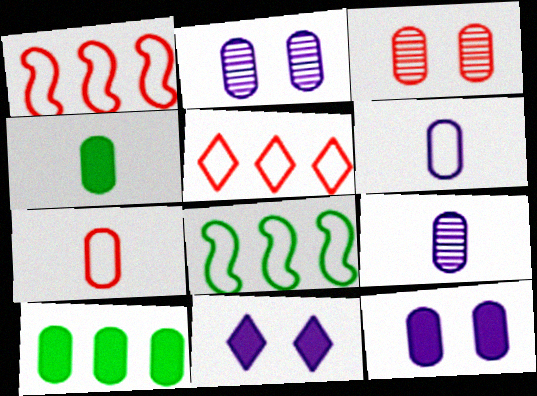[[2, 7, 10], 
[3, 6, 10], 
[4, 7, 9]]